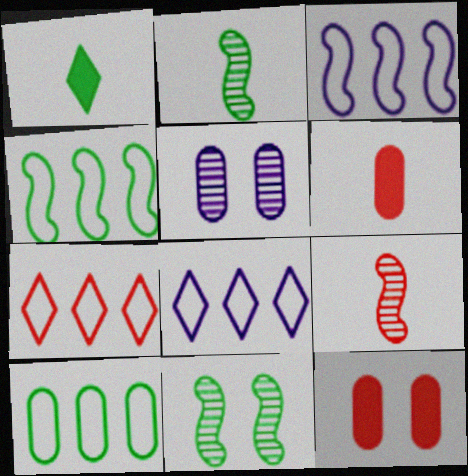[[1, 10, 11], 
[2, 8, 12], 
[3, 7, 10], 
[5, 6, 10], 
[6, 8, 11], 
[7, 9, 12]]